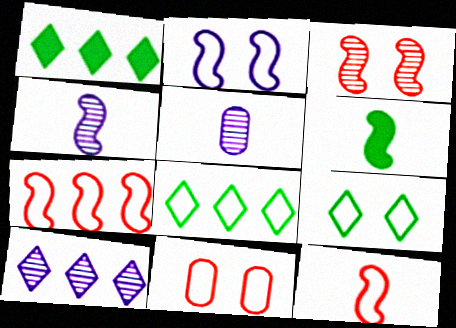[[1, 4, 11], 
[2, 9, 11], 
[4, 6, 12], 
[6, 10, 11]]